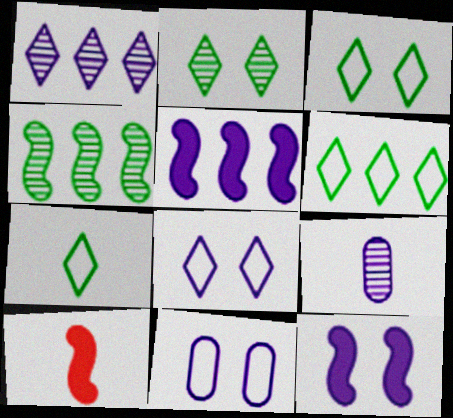[[3, 6, 7], 
[5, 8, 9], 
[7, 9, 10]]